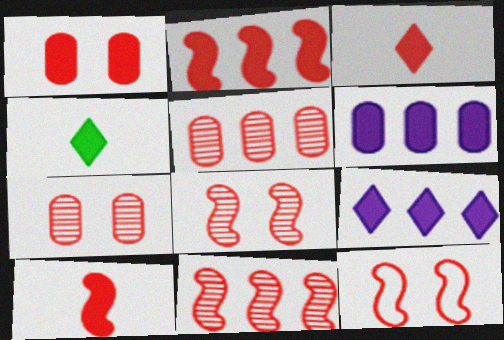[[1, 2, 3], 
[3, 5, 12], 
[10, 11, 12]]